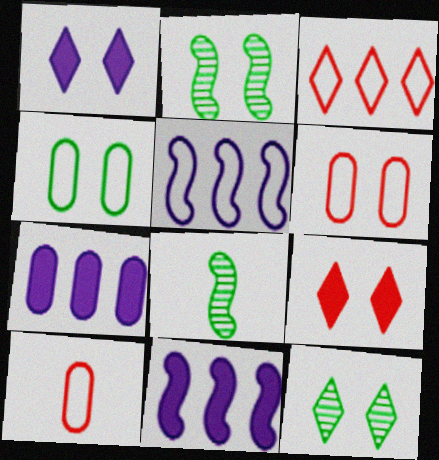[[1, 2, 6], 
[10, 11, 12]]